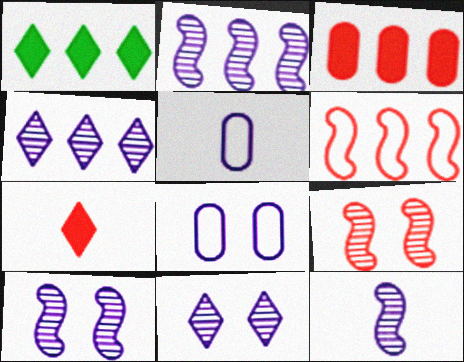[[1, 5, 9], 
[2, 10, 12]]